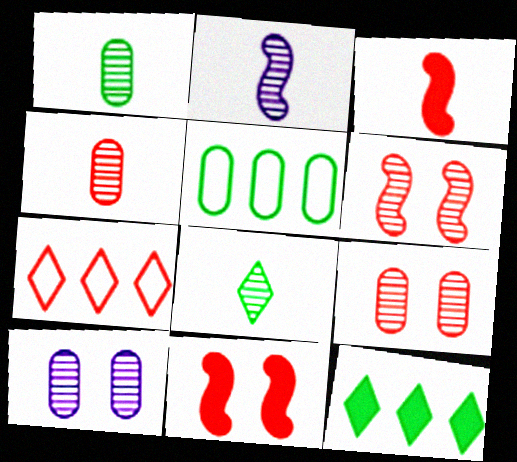[[2, 4, 8], 
[3, 7, 9], 
[4, 7, 11]]